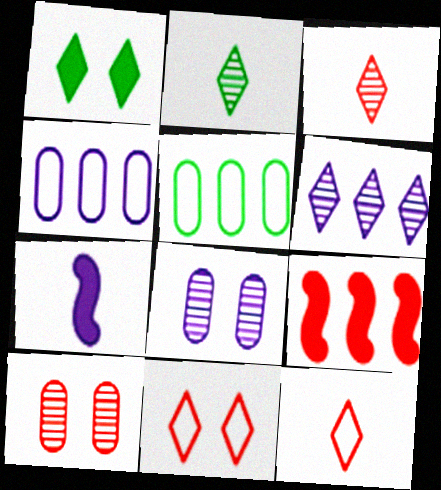[[1, 6, 12], 
[5, 6, 9], 
[9, 10, 12]]